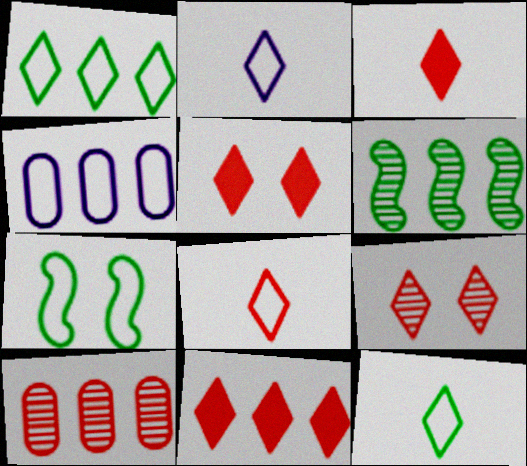[[2, 8, 12], 
[3, 5, 11], 
[4, 6, 11], 
[4, 7, 8], 
[8, 9, 11]]